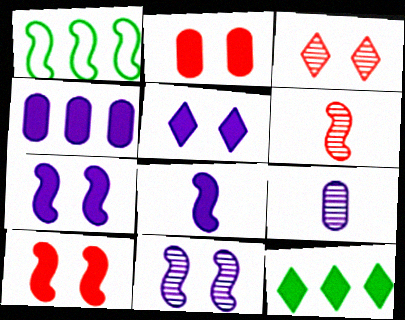[[1, 6, 7], 
[2, 8, 12], 
[4, 5, 8]]